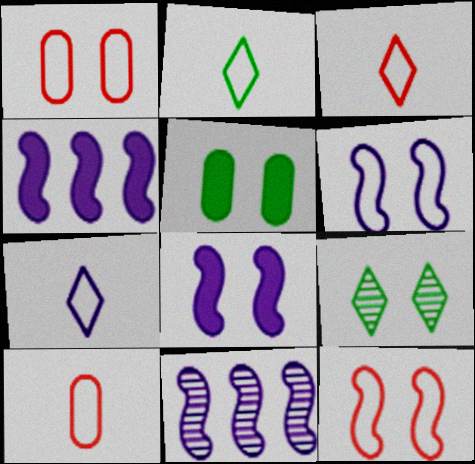[[1, 8, 9], 
[2, 3, 7], 
[3, 5, 11], 
[4, 9, 10]]